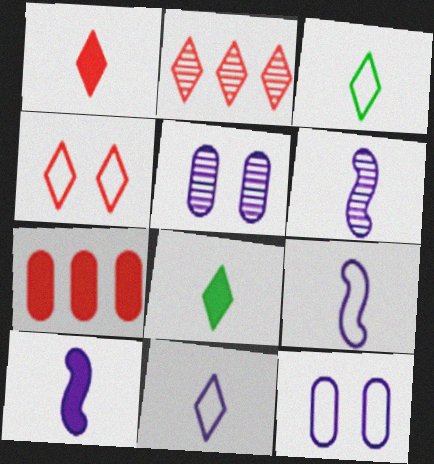[[1, 2, 4], 
[6, 9, 10]]